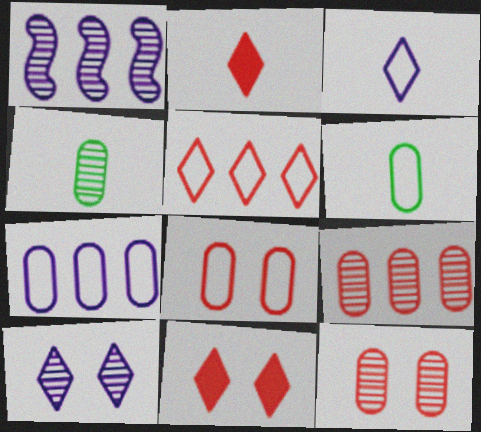[[1, 6, 11], 
[6, 7, 8]]